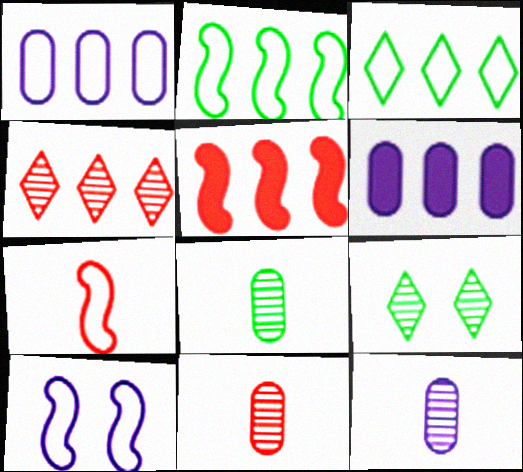[[2, 4, 6], 
[2, 7, 10], 
[6, 7, 9], 
[8, 11, 12]]